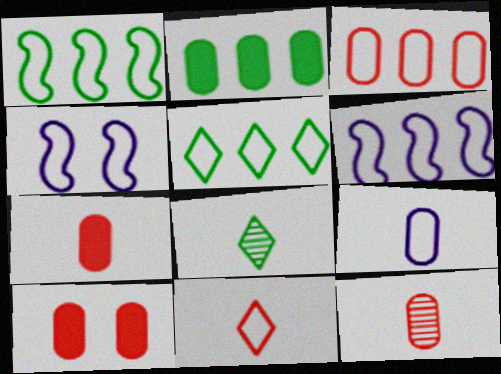[[3, 5, 6], 
[3, 10, 12], 
[6, 8, 10]]